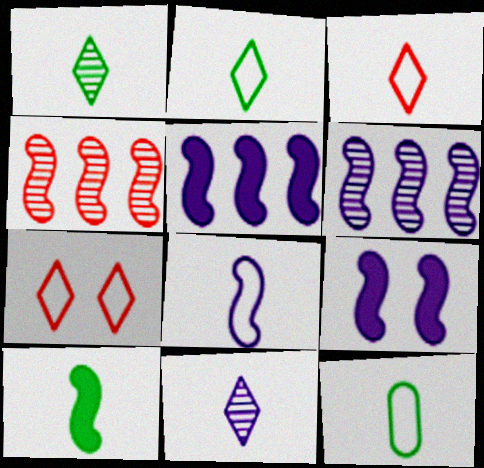[[1, 10, 12], 
[3, 8, 12], 
[6, 8, 9]]